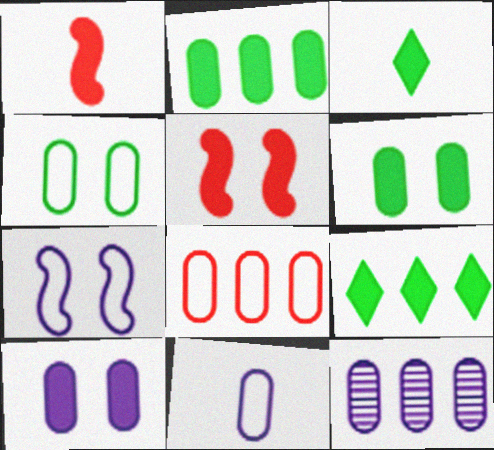[[1, 9, 10], 
[2, 8, 12], 
[4, 8, 11], 
[10, 11, 12]]